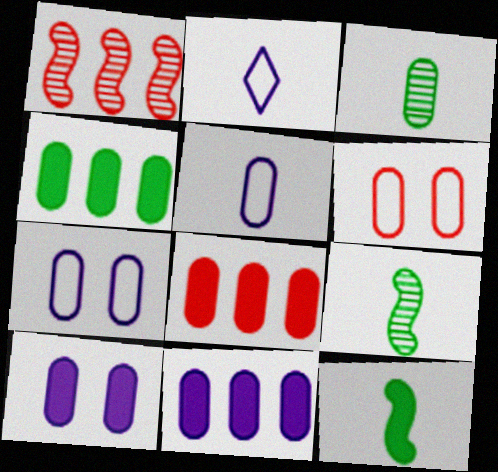[[3, 6, 11], 
[3, 7, 8], 
[4, 8, 11]]